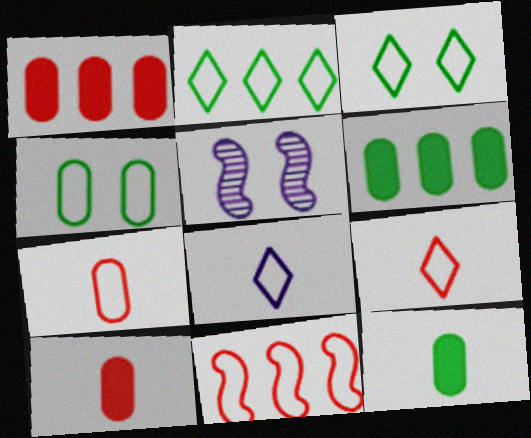[[2, 5, 10], 
[4, 8, 11], 
[5, 6, 9]]